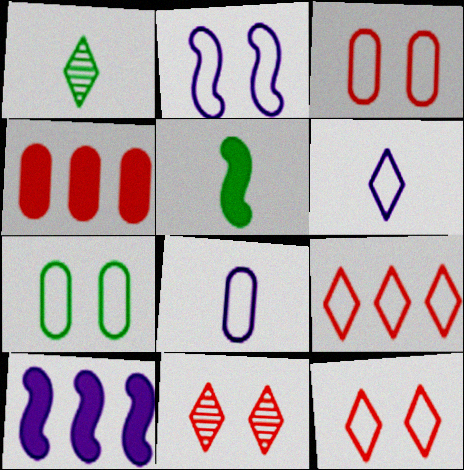[[1, 2, 4], 
[1, 3, 10], 
[2, 7, 12]]